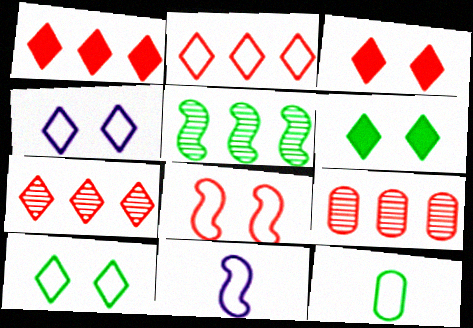[[1, 2, 7], 
[5, 6, 12], 
[6, 9, 11]]